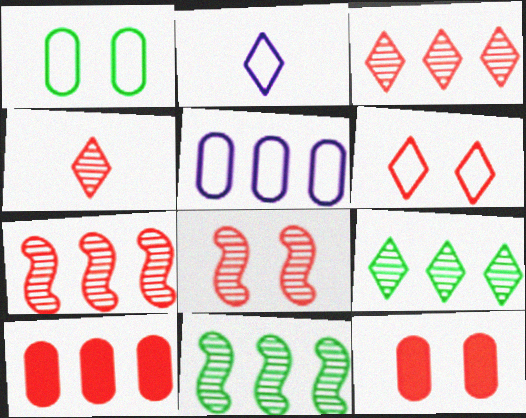[[2, 11, 12], 
[6, 8, 12]]